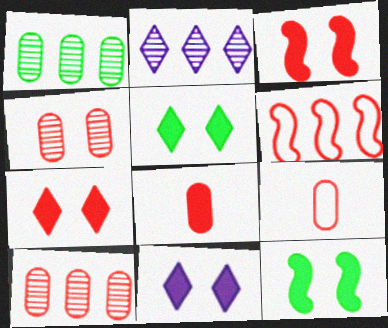[[2, 9, 12], 
[5, 7, 11]]